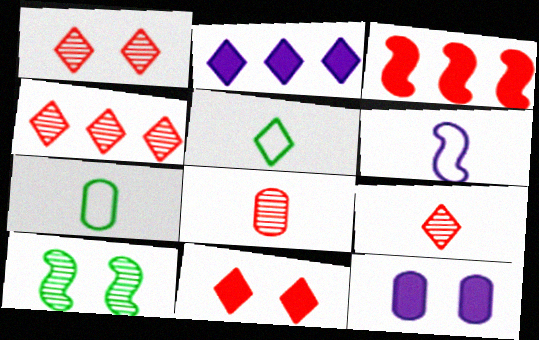[[1, 2, 5], 
[1, 4, 9], 
[3, 6, 10]]